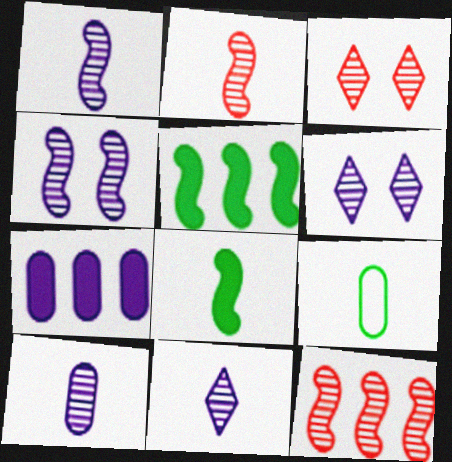[[1, 10, 11]]